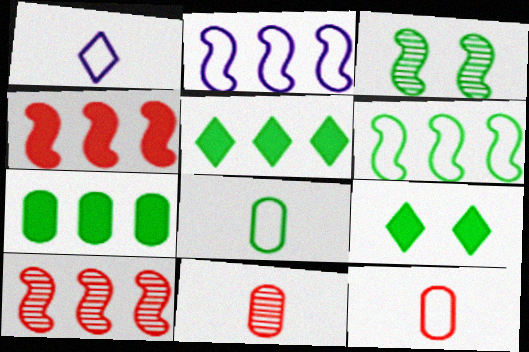[[2, 9, 11], 
[3, 5, 8]]